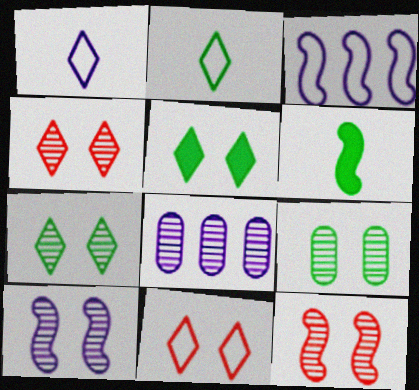[[3, 6, 12], 
[4, 9, 10], 
[6, 8, 11]]